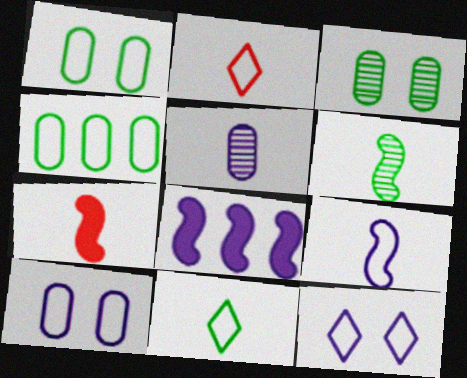[[2, 3, 8], 
[5, 7, 11], 
[5, 8, 12], 
[6, 7, 9]]